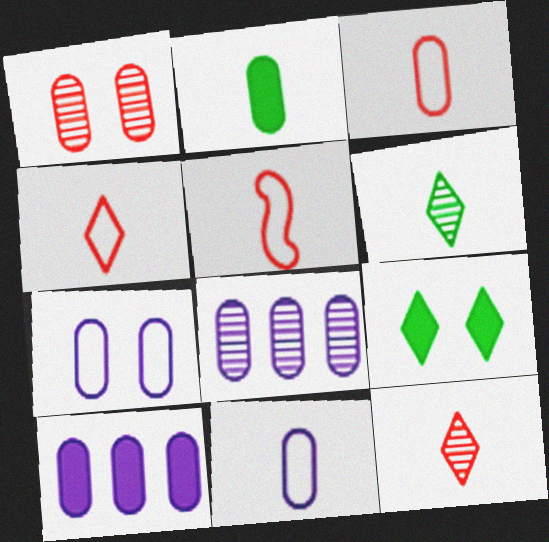[[3, 4, 5], 
[5, 8, 9]]